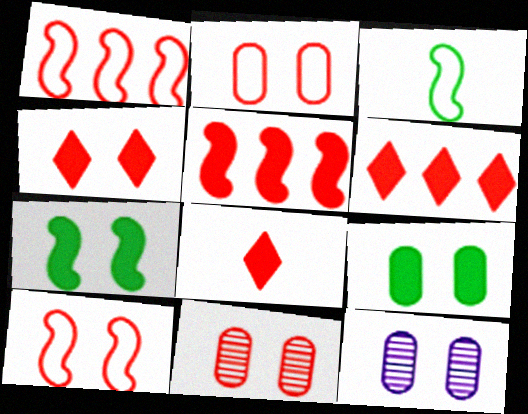[[1, 8, 11], 
[2, 9, 12], 
[3, 6, 12], 
[4, 6, 8], 
[4, 10, 11]]